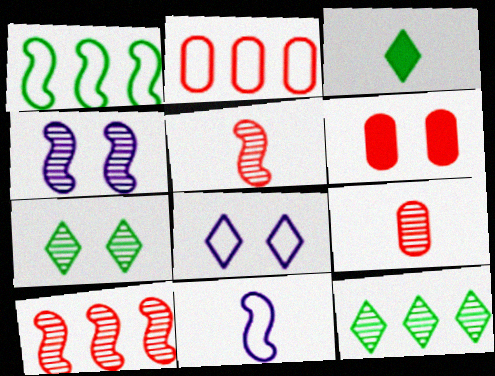[[2, 3, 4], 
[2, 6, 9], 
[3, 9, 11], 
[4, 9, 12], 
[6, 11, 12]]